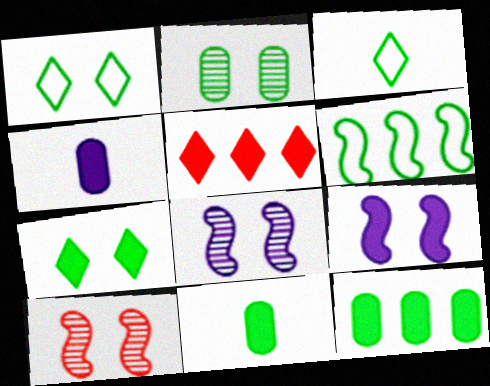[[5, 9, 11]]